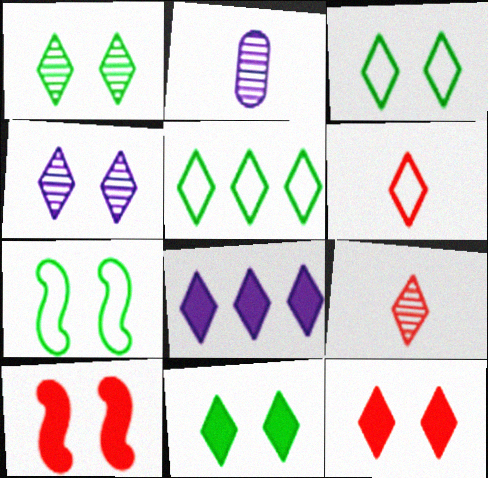[[1, 3, 11], 
[1, 6, 8], 
[2, 5, 10], 
[3, 4, 12], 
[3, 8, 9]]